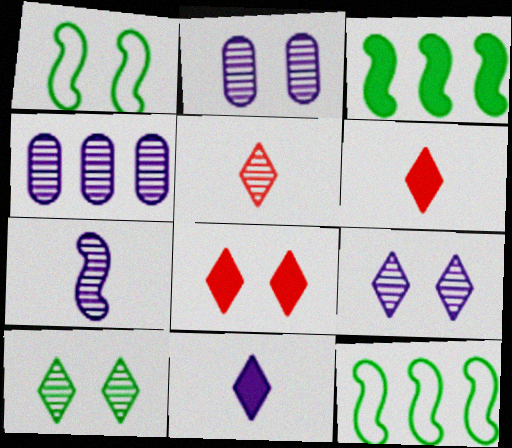[[1, 2, 8], 
[1, 4, 6], 
[2, 6, 12], 
[4, 7, 9]]